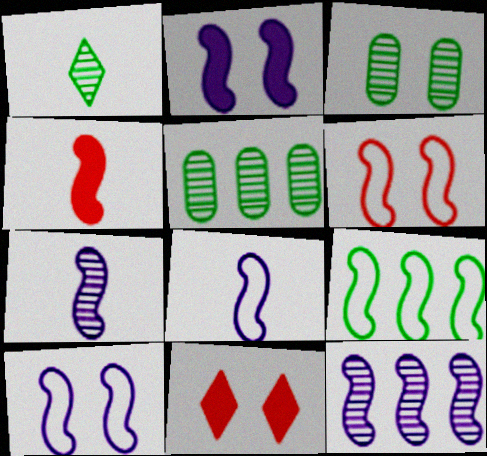[[2, 8, 12], 
[3, 10, 11], 
[5, 8, 11], 
[6, 8, 9]]